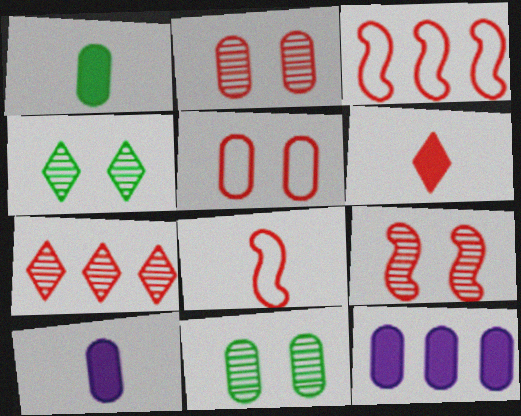[[2, 3, 6], 
[3, 4, 10], 
[4, 8, 12]]